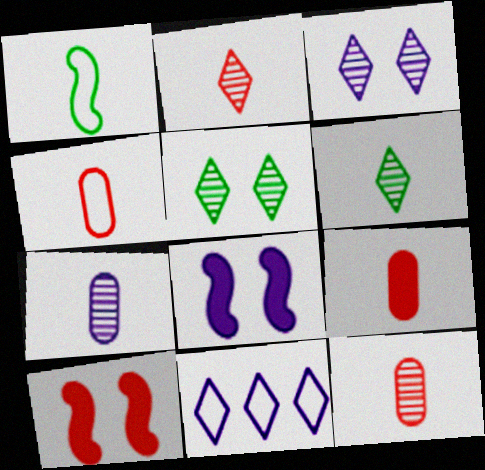[[4, 9, 12], 
[7, 8, 11]]